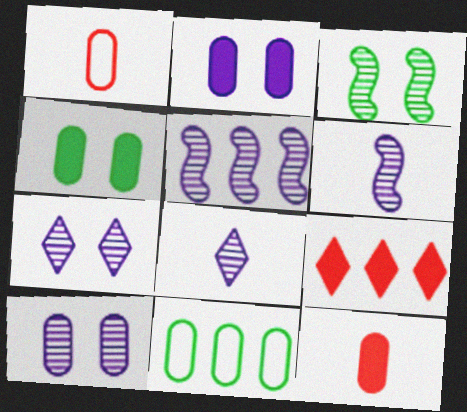[[5, 8, 10], 
[5, 9, 11], 
[10, 11, 12]]